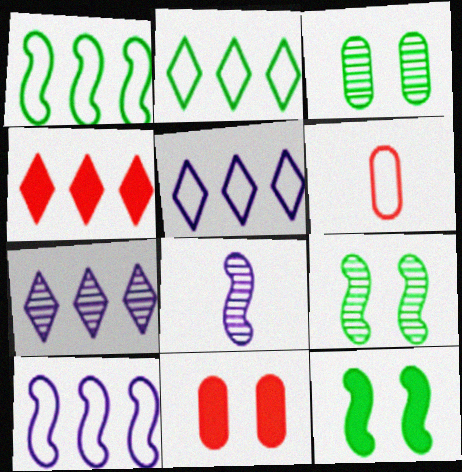[[2, 4, 7], 
[2, 8, 11], 
[6, 7, 12]]